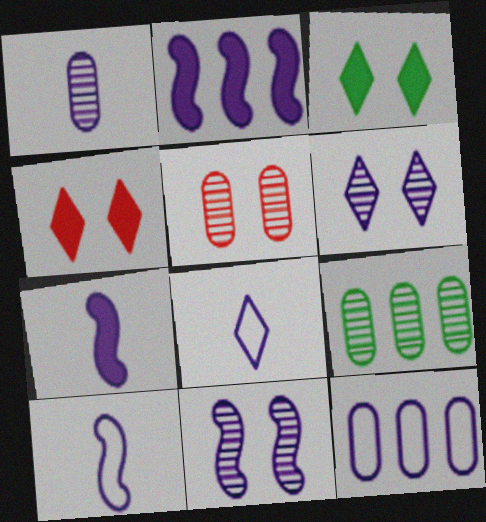[[1, 5, 9], 
[1, 7, 8], 
[2, 10, 11], 
[4, 9, 10], 
[6, 7, 12]]